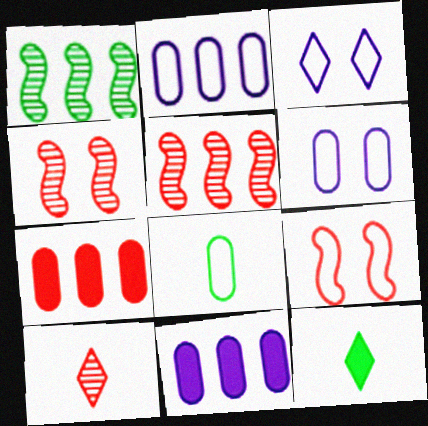[[2, 4, 12], 
[5, 6, 12], 
[7, 9, 10]]